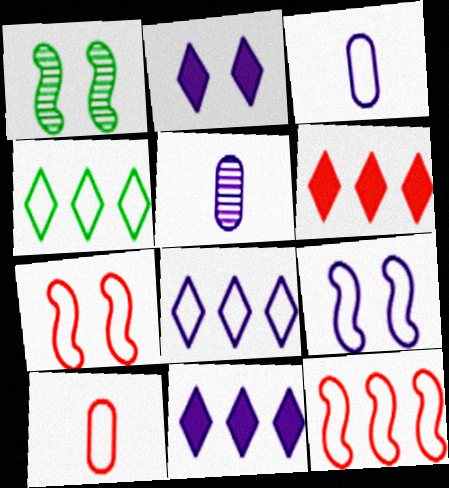[[1, 3, 6], 
[1, 10, 11], 
[3, 4, 7], 
[3, 8, 9], 
[4, 9, 10], 
[5, 9, 11]]